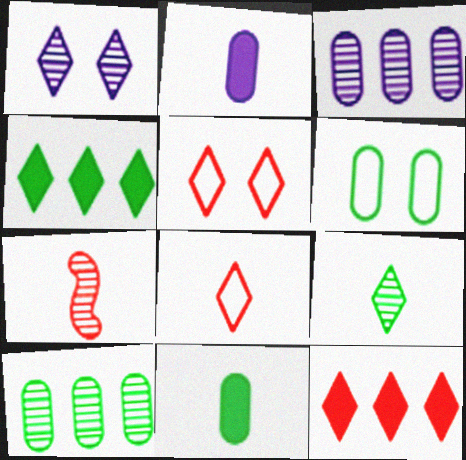[[1, 4, 8], 
[1, 7, 10], 
[6, 10, 11]]